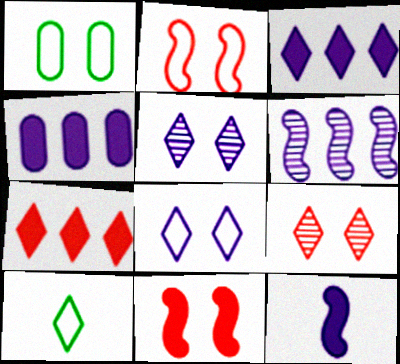[[1, 2, 8], 
[1, 5, 11], 
[3, 9, 10], 
[5, 7, 10]]